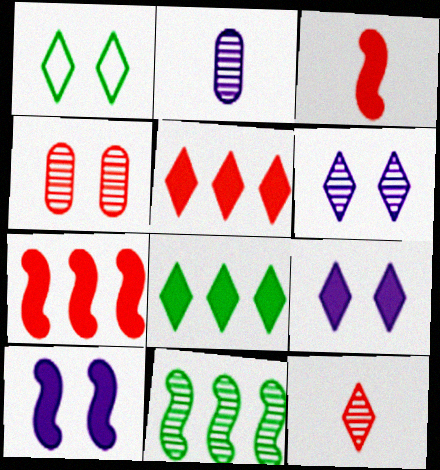[[1, 2, 7], 
[1, 4, 10]]